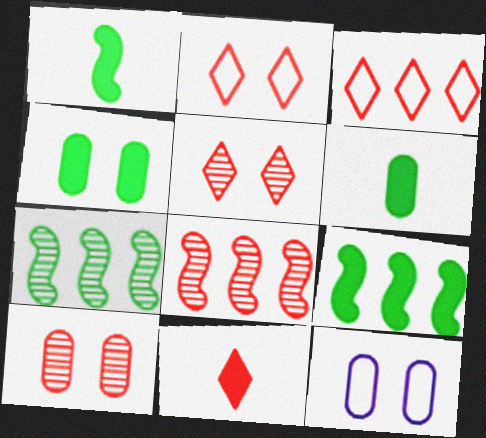[[3, 5, 11], 
[4, 10, 12], 
[7, 11, 12]]